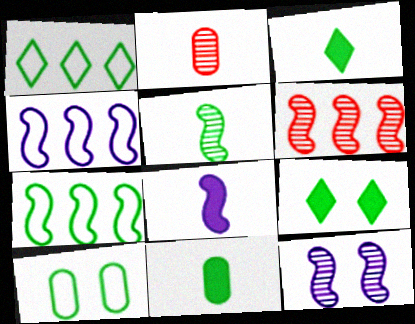[[2, 4, 9], 
[4, 8, 12], 
[5, 6, 12]]